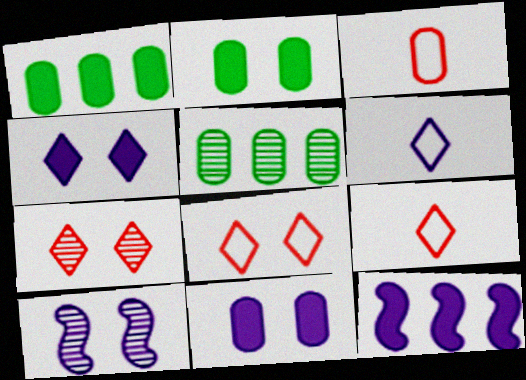[[1, 9, 10], 
[2, 8, 10], 
[3, 5, 11]]